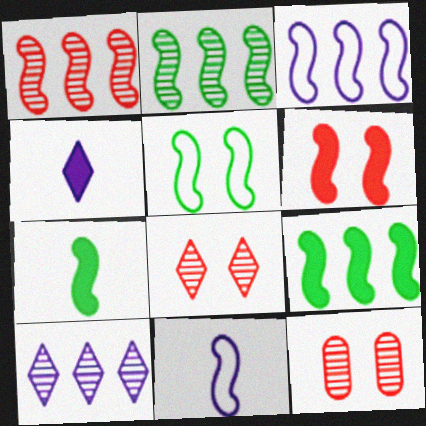[[1, 3, 9], 
[2, 5, 7], 
[2, 6, 11]]